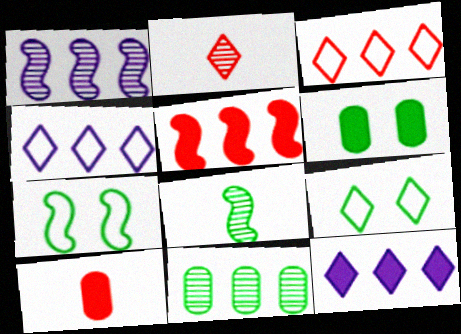[[1, 9, 10], 
[2, 9, 12], 
[4, 5, 11]]